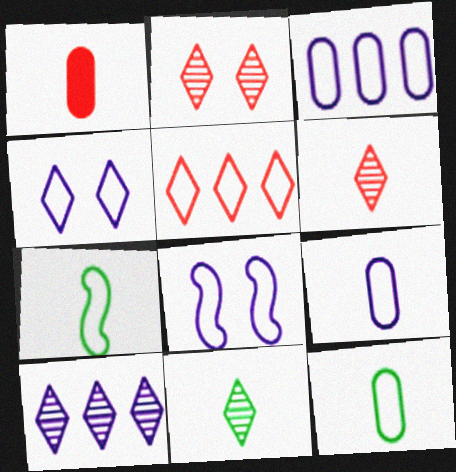[[2, 10, 11], 
[5, 8, 12]]